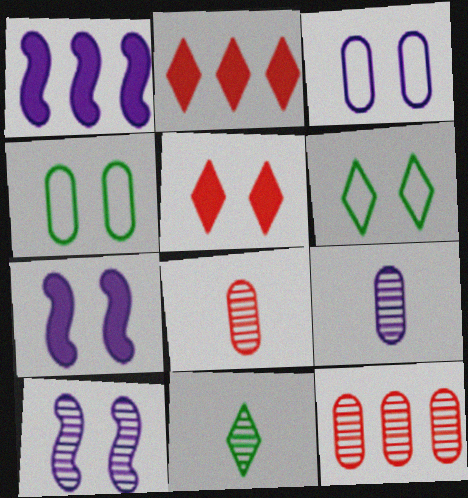[[1, 6, 8], 
[4, 5, 10], 
[10, 11, 12]]